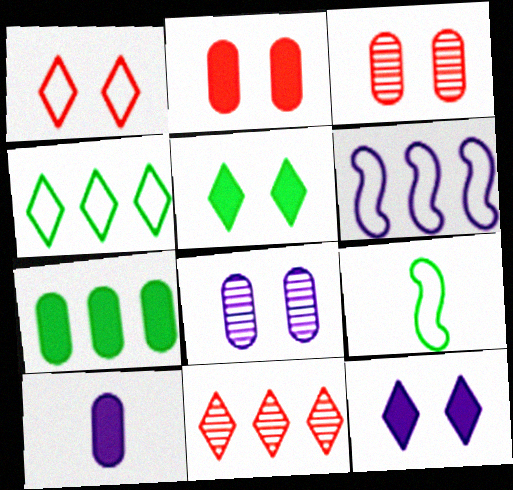[[2, 7, 10], 
[6, 7, 11]]